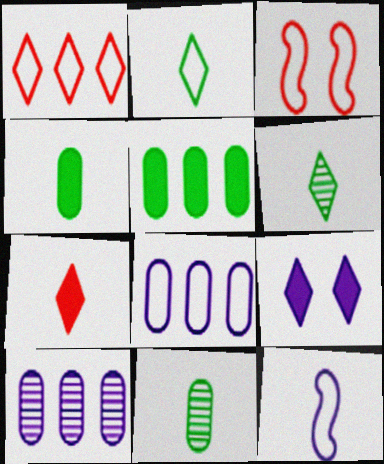[[1, 6, 9], 
[2, 3, 8], 
[7, 11, 12], 
[9, 10, 12]]